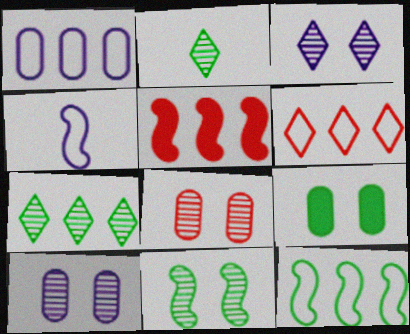[[1, 5, 7], 
[1, 6, 12], 
[2, 9, 12], 
[3, 8, 11], 
[4, 5, 11]]